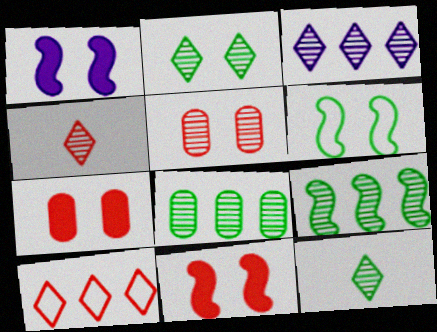[[2, 3, 4]]